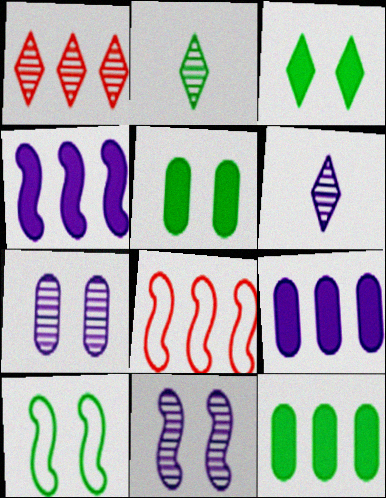[[2, 10, 12], 
[5, 6, 8]]